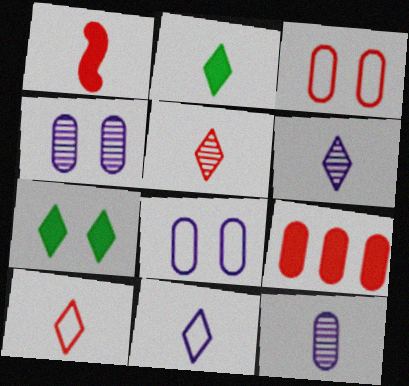[[2, 5, 11], 
[2, 6, 10]]